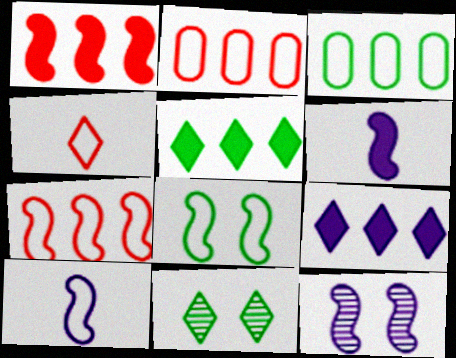[[2, 6, 11], 
[4, 9, 11], 
[7, 8, 10]]